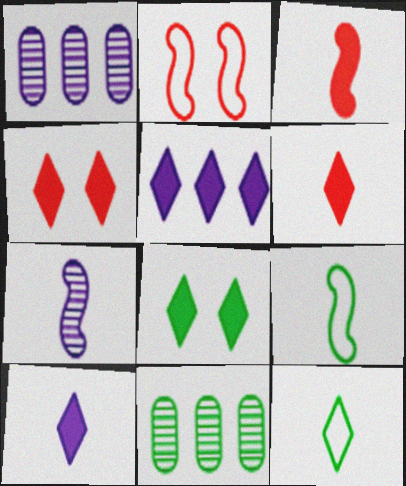[[1, 4, 9], 
[2, 10, 11], 
[3, 7, 9], 
[5, 6, 8], 
[8, 9, 11]]